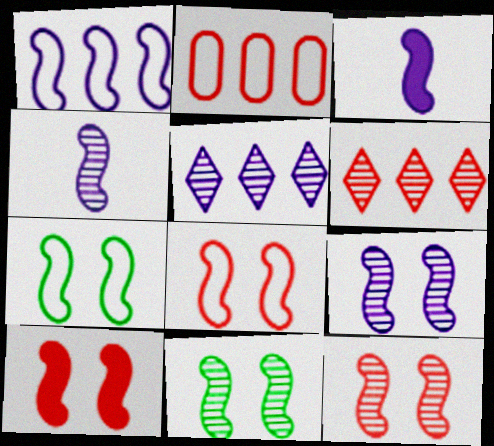[[1, 3, 9], 
[7, 9, 10], 
[8, 10, 12], 
[9, 11, 12]]